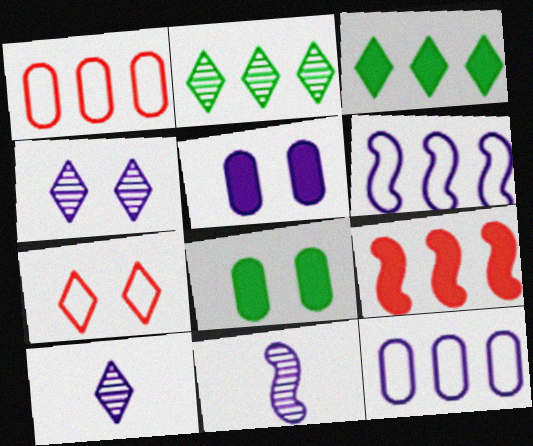[[2, 9, 12], 
[3, 7, 10], 
[5, 6, 10]]